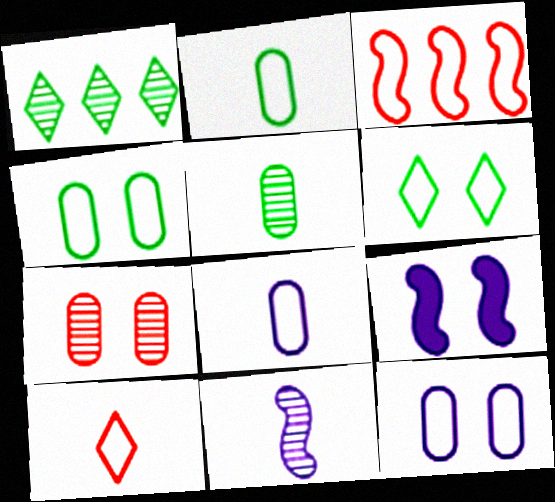[[1, 7, 11], 
[3, 6, 8], 
[6, 7, 9]]